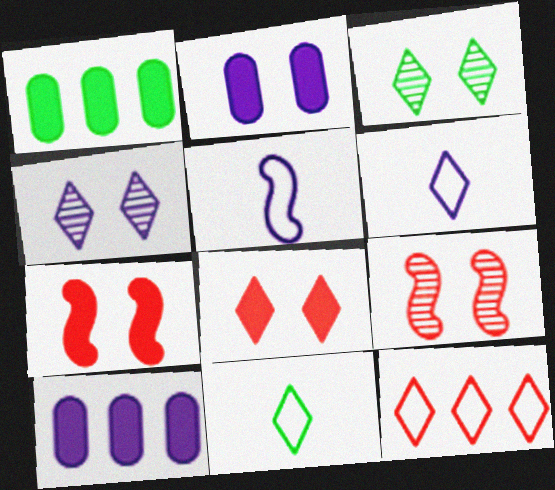[[1, 6, 9], 
[4, 5, 10], 
[9, 10, 11]]